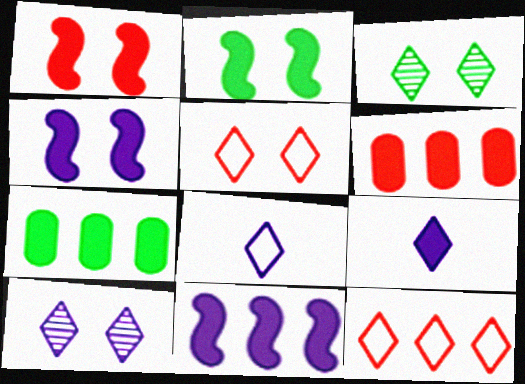[[1, 2, 4], 
[1, 7, 9], 
[2, 6, 9], 
[3, 9, 12]]